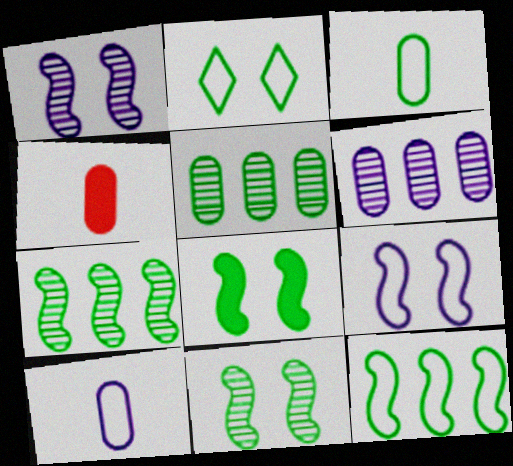[[2, 3, 12]]